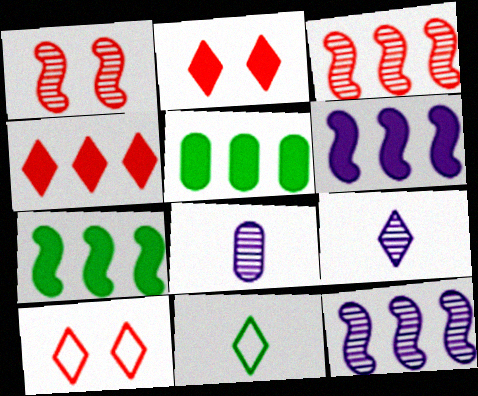[[4, 5, 6], 
[7, 8, 10]]